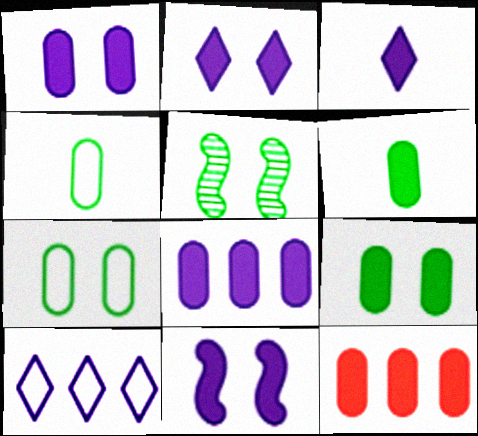[[1, 2, 11], 
[1, 6, 12], 
[3, 8, 11]]